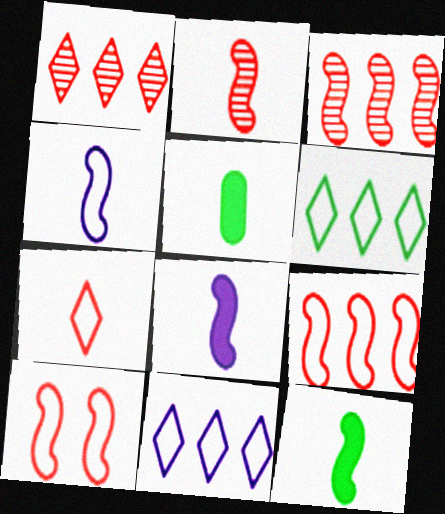[[2, 4, 12]]